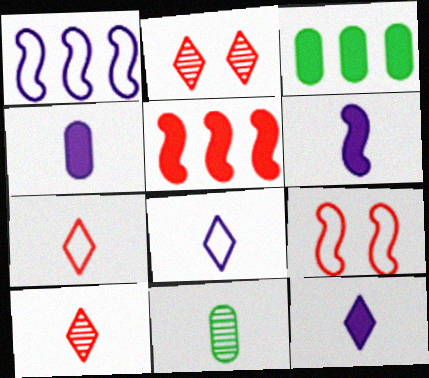[[4, 6, 12], 
[6, 7, 11]]